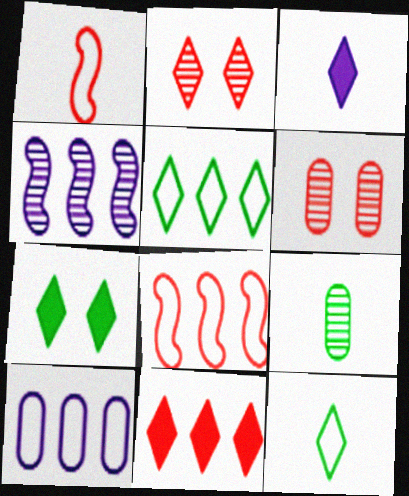[[1, 3, 9], 
[1, 6, 11], 
[2, 3, 5], 
[2, 4, 9], 
[3, 7, 11], 
[5, 8, 10]]